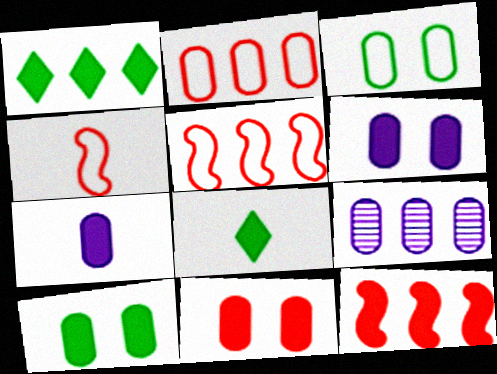[[1, 5, 9], 
[6, 8, 12], 
[6, 10, 11]]